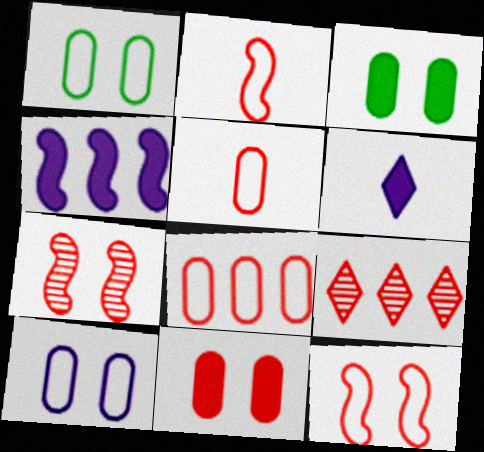[[2, 9, 11]]